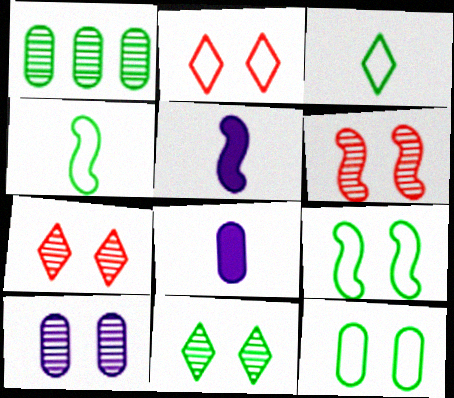[[1, 2, 5], 
[6, 10, 11]]